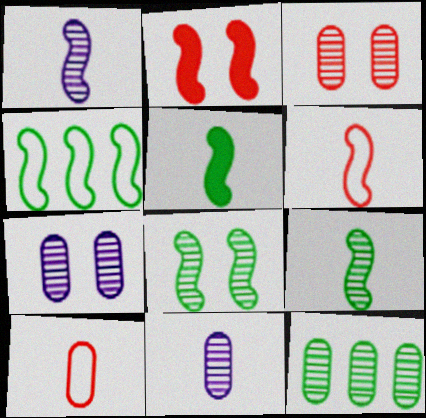[[1, 2, 4], 
[1, 5, 6], 
[3, 11, 12], 
[4, 5, 8]]